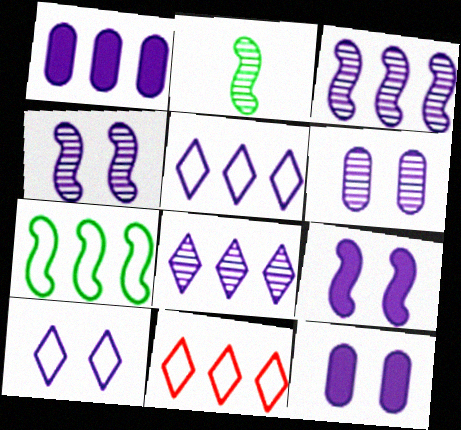[[1, 3, 5], 
[2, 11, 12], 
[4, 10, 12], 
[6, 9, 10]]